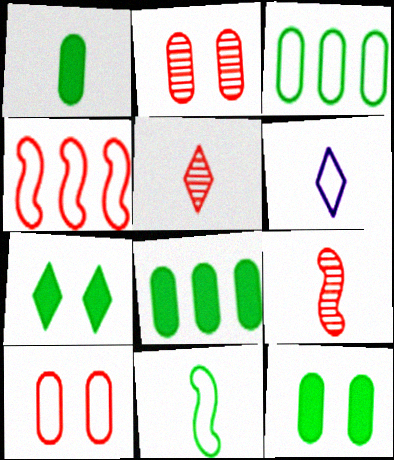[[1, 6, 9], 
[1, 8, 12]]